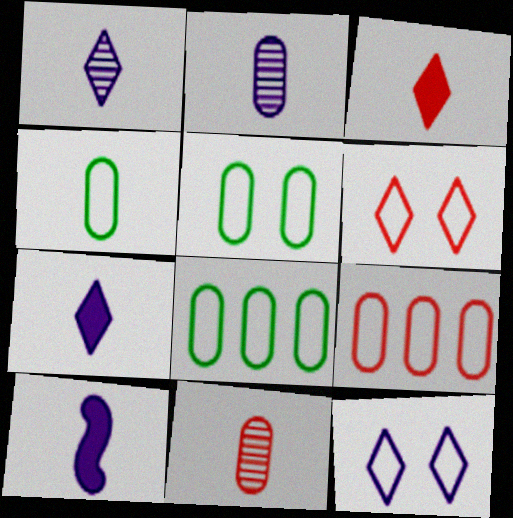[[4, 5, 8]]